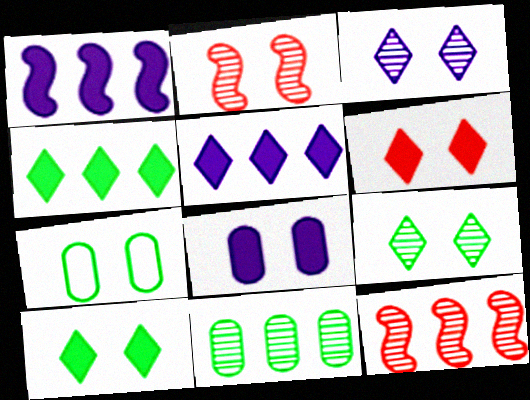[]